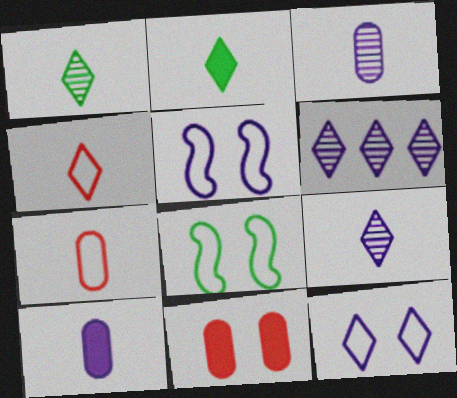[[2, 4, 9], 
[5, 6, 10]]